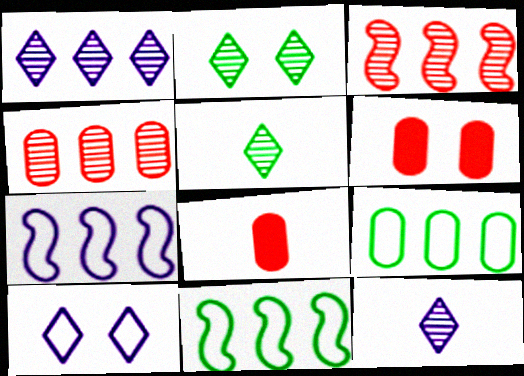[[2, 7, 8], 
[5, 6, 7], 
[6, 11, 12]]